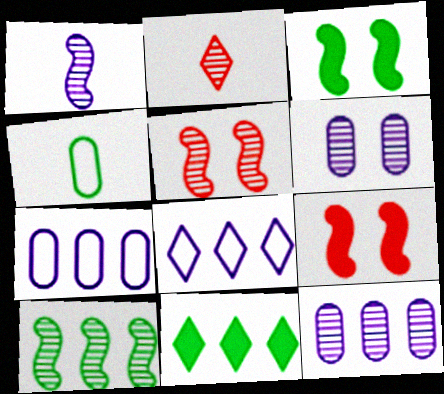[[1, 5, 10], 
[2, 3, 7], 
[2, 6, 10]]